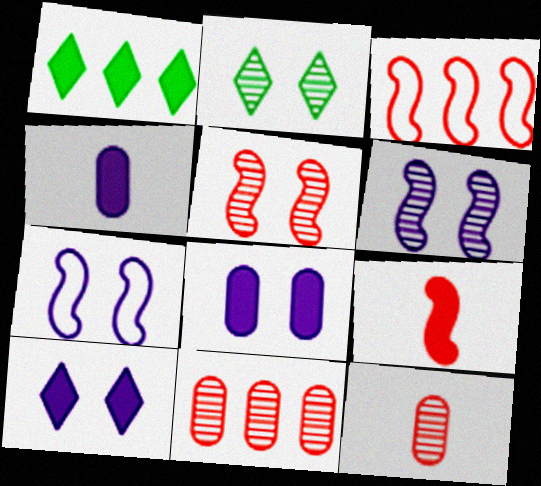[[1, 7, 12], 
[1, 8, 9], 
[2, 3, 4], 
[3, 5, 9]]